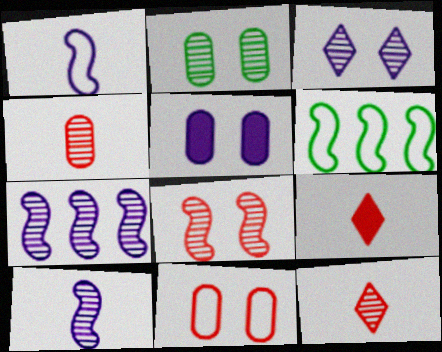[[2, 3, 8], 
[2, 5, 11], 
[2, 7, 12], 
[5, 6, 12]]